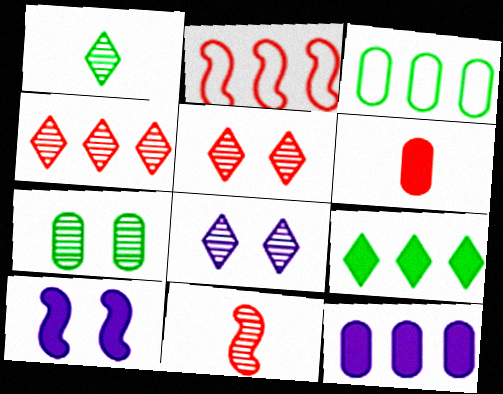[[1, 4, 8], 
[2, 5, 6], 
[6, 9, 10]]